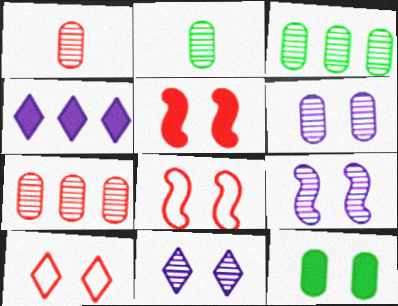[[1, 3, 6], 
[2, 4, 8], 
[2, 6, 7], 
[6, 9, 11], 
[8, 11, 12], 
[9, 10, 12]]